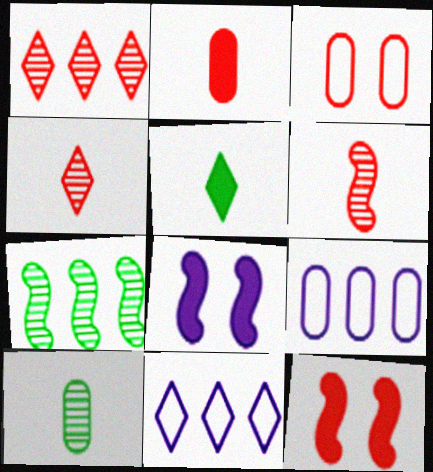[[10, 11, 12]]